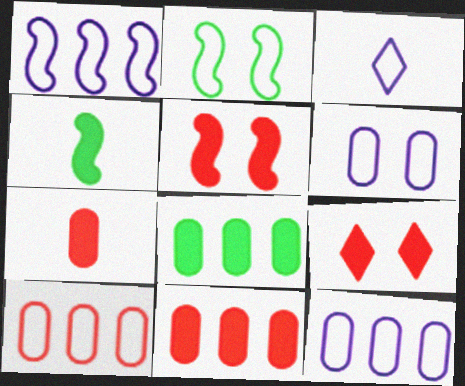[[1, 3, 6], 
[2, 3, 10]]